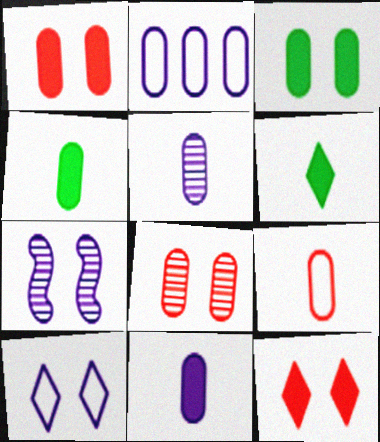[[2, 4, 8], 
[4, 5, 9]]